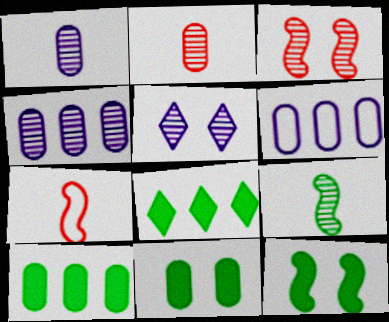[[2, 6, 11], 
[5, 7, 10]]